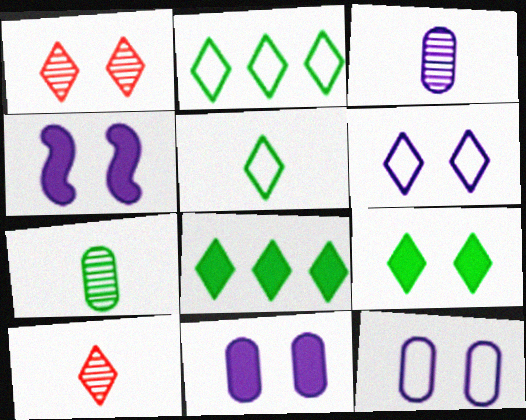[[1, 6, 9], 
[6, 8, 10]]